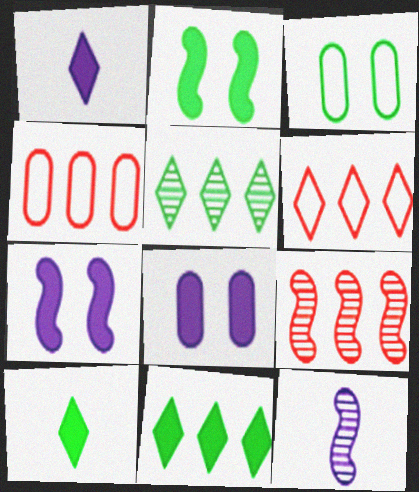[[1, 3, 9]]